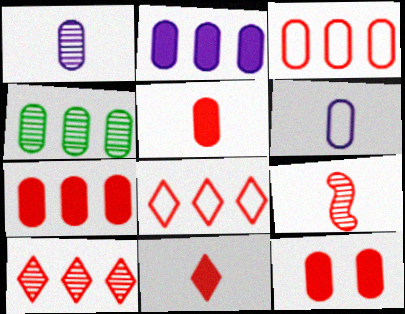[[2, 3, 4], 
[4, 6, 12], 
[5, 7, 12], 
[8, 9, 12]]